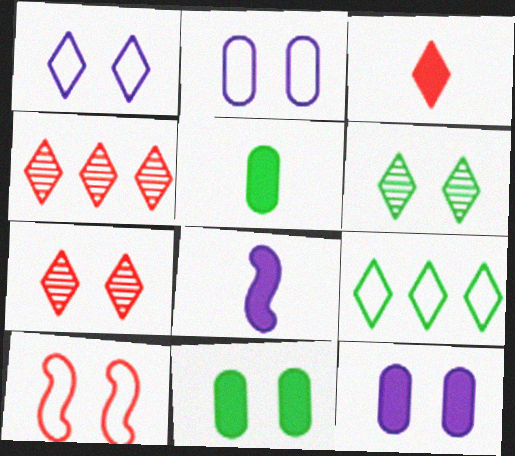[[3, 5, 8], 
[6, 10, 12]]